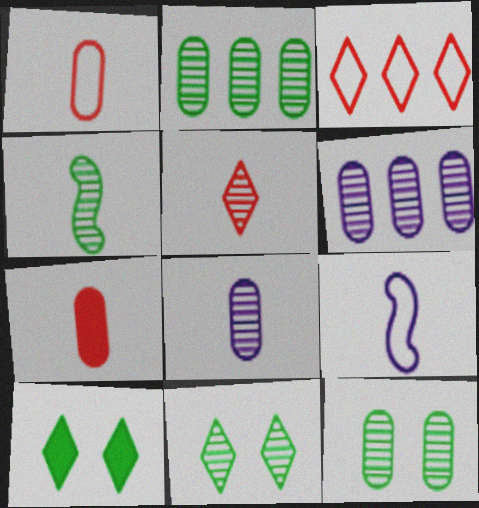[[2, 4, 11], 
[4, 5, 8]]